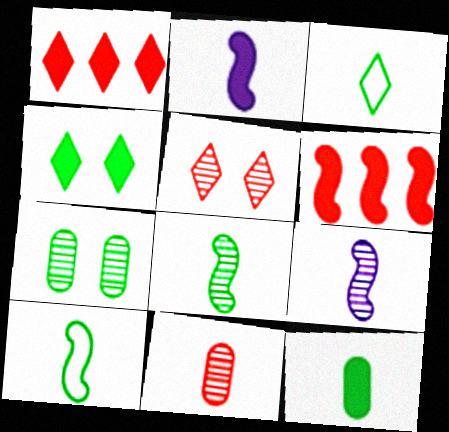[[2, 3, 11], 
[3, 8, 12]]